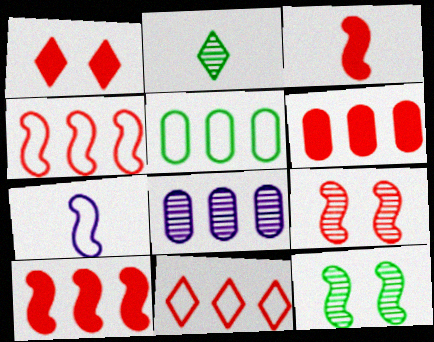[[1, 3, 6], 
[2, 8, 9], 
[3, 4, 9], 
[5, 6, 8], 
[7, 10, 12]]